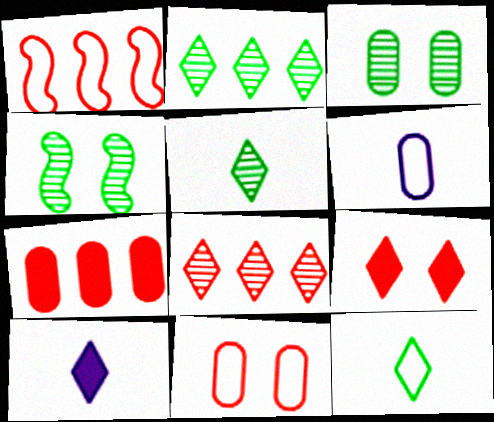[[1, 3, 10], 
[1, 7, 8], 
[3, 6, 7]]